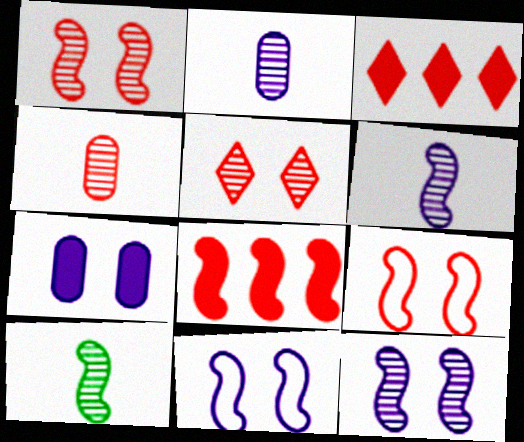[[3, 4, 9], 
[8, 10, 11]]